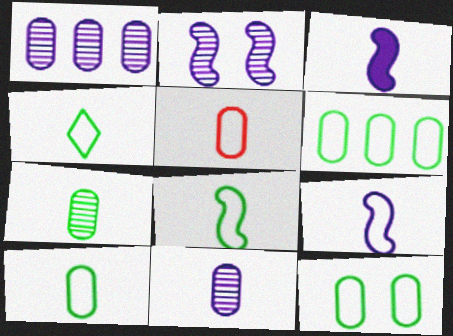[[4, 5, 9], 
[4, 8, 10], 
[6, 10, 12]]